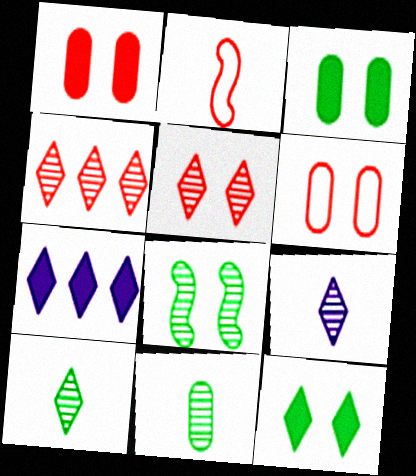[[1, 2, 4]]